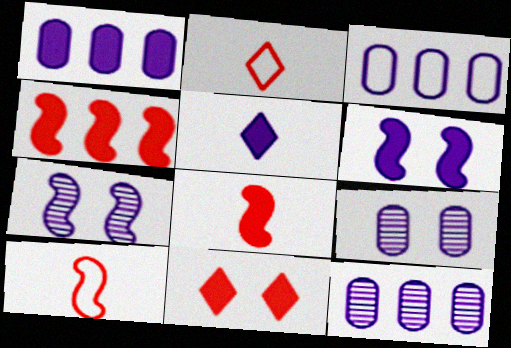[[1, 3, 12], 
[1, 5, 6], 
[3, 5, 7]]